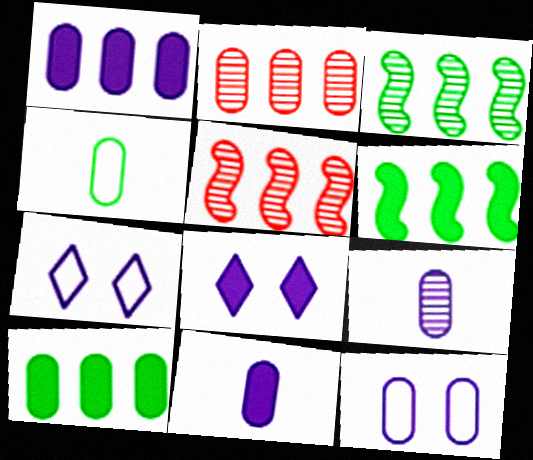[[1, 9, 12], 
[4, 5, 8]]